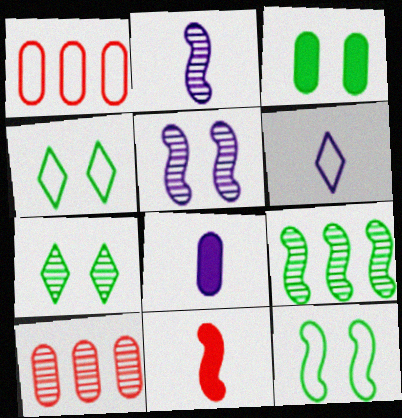[[1, 6, 12], 
[2, 6, 8], 
[2, 7, 10], 
[3, 7, 12]]